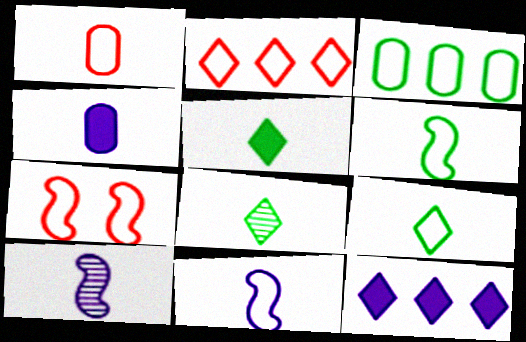[[1, 2, 7], 
[1, 5, 10], 
[1, 9, 11], 
[5, 8, 9]]